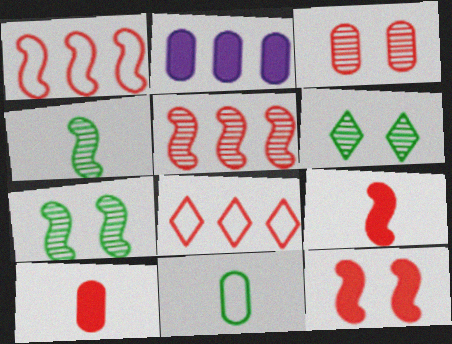[[2, 3, 11], 
[3, 8, 9]]